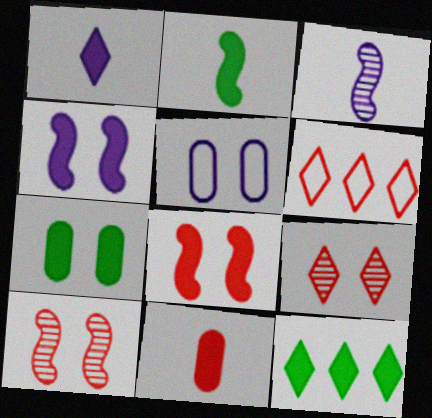[[1, 2, 11], 
[2, 7, 12], 
[3, 6, 7], 
[4, 11, 12], 
[6, 10, 11]]